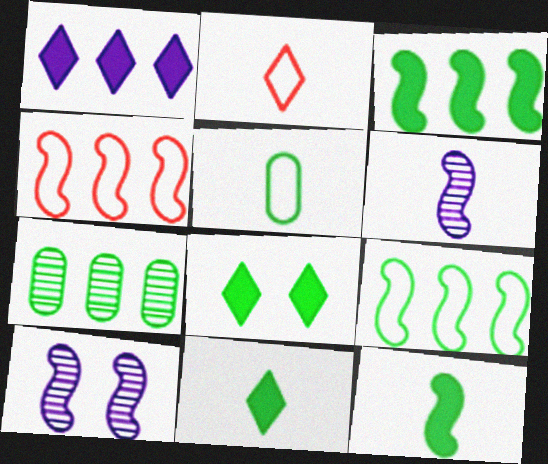[[1, 4, 7], 
[4, 10, 12]]